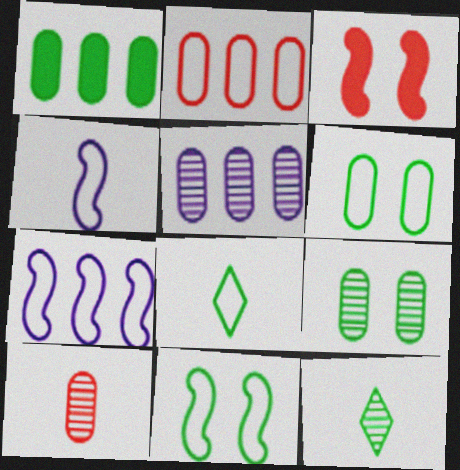[[1, 2, 5], 
[1, 11, 12], 
[3, 5, 8], 
[5, 9, 10]]